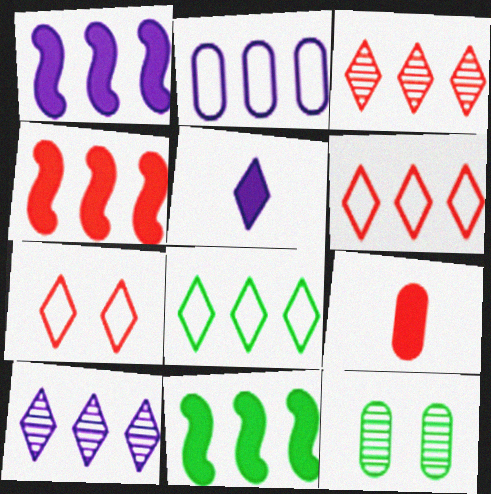[[1, 2, 10], 
[1, 4, 11], 
[2, 3, 11], 
[2, 9, 12]]